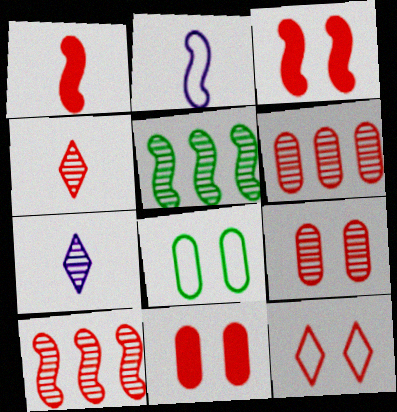[[1, 6, 12], 
[2, 3, 5], 
[3, 9, 12], 
[4, 9, 10], 
[5, 7, 9]]